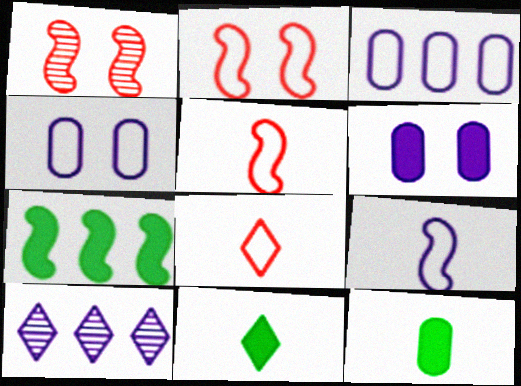[[1, 3, 11], 
[1, 7, 9], 
[2, 10, 12], 
[6, 9, 10]]